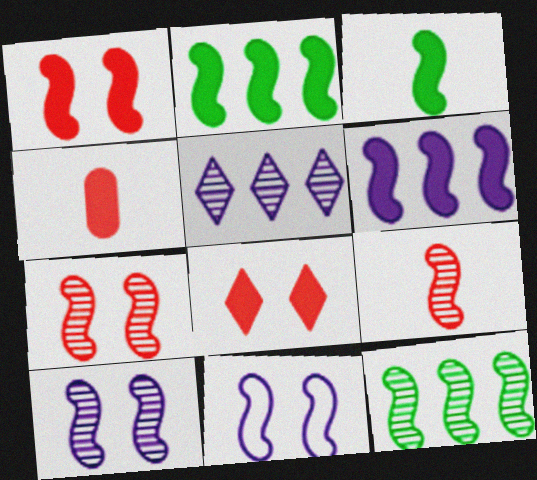[[1, 3, 6], 
[2, 9, 11], 
[9, 10, 12]]